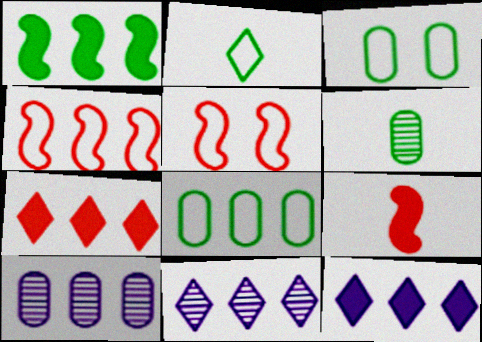[[3, 9, 11], 
[5, 6, 12]]